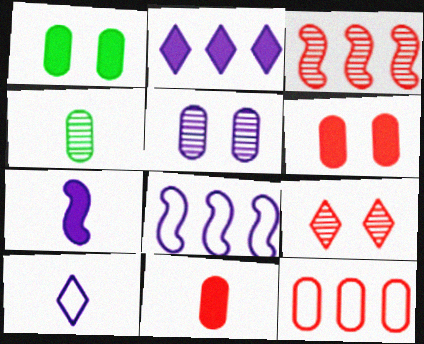[[1, 3, 10]]